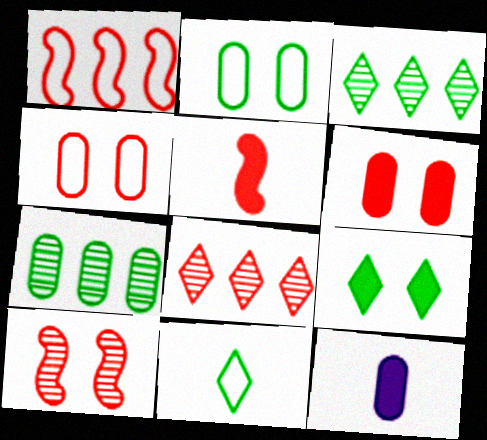[[1, 5, 10], 
[3, 9, 11], 
[4, 5, 8], 
[4, 7, 12]]